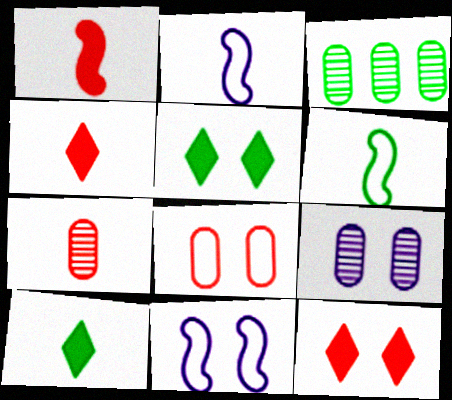[[2, 3, 12], 
[2, 7, 10], 
[3, 4, 11], 
[3, 5, 6], 
[3, 7, 9]]